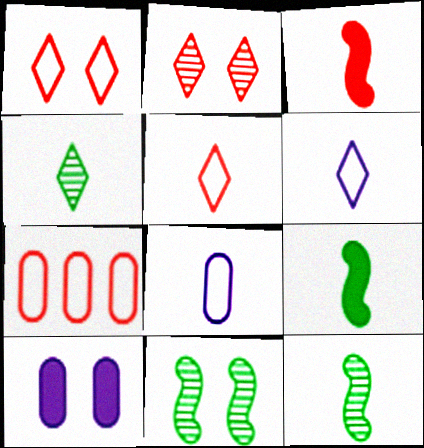[[1, 10, 11], 
[2, 3, 7], 
[3, 4, 8]]